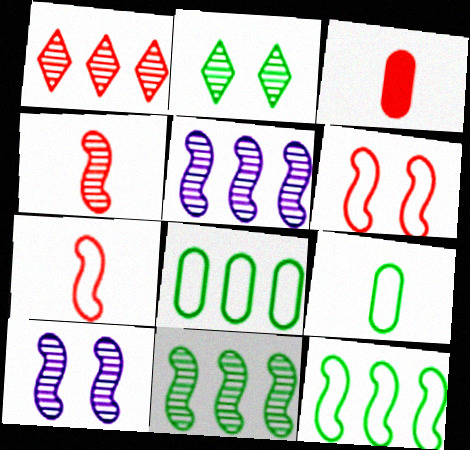[[1, 3, 6], 
[4, 10, 11]]